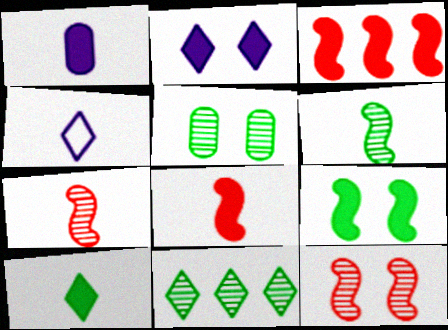[[1, 8, 10], 
[3, 4, 5], 
[5, 6, 11]]